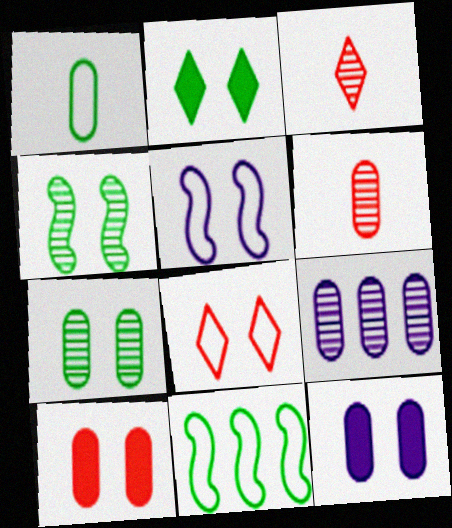[[1, 9, 10], 
[3, 4, 9], 
[3, 11, 12], 
[4, 8, 12], 
[6, 7, 9]]